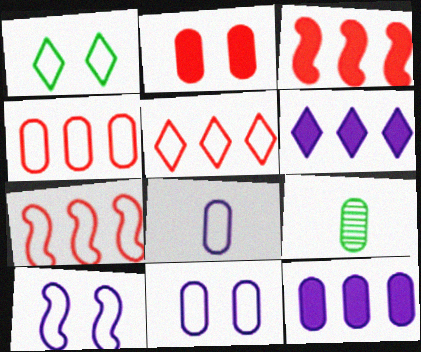[[1, 7, 8], 
[4, 5, 7]]